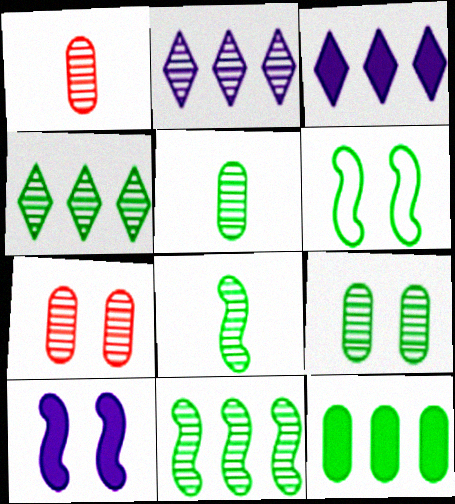[[1, 3, 6], 
[2, 7, 8], 
[4, 8, 9]]